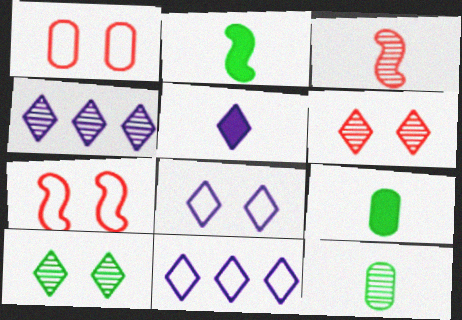[[1, 2, 4], 
[4, 5, 8], 
[4, 7, 9]]